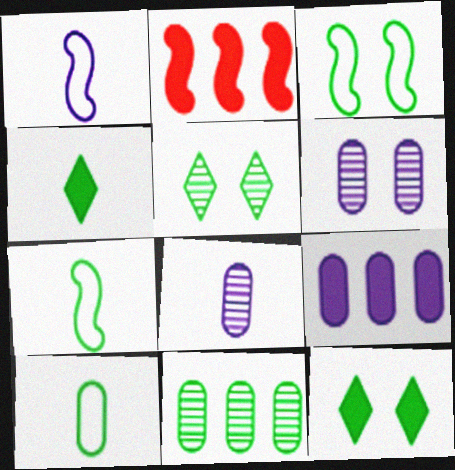[[3, 4, 11], 
[7, 11, 12]]